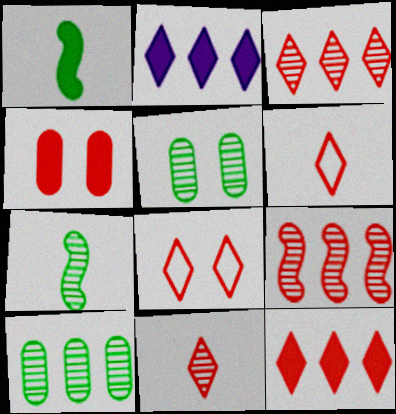[[1, 2, 4], 
[4, 6, 9], 
[8, 11, 12]]